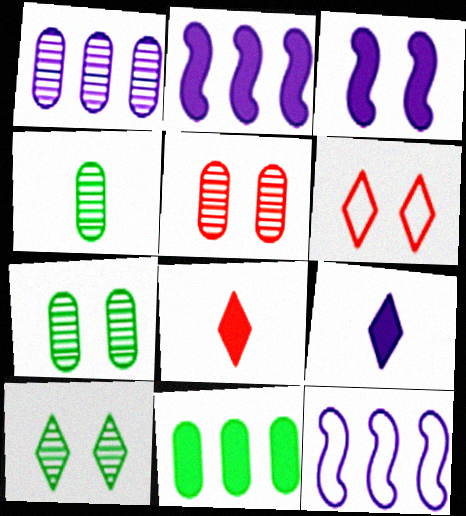[[1, 4, 5], 
[2, 4, 6], 
[3, 6, 7], 
[3, 8, 11], 
[7, 8, 12]]